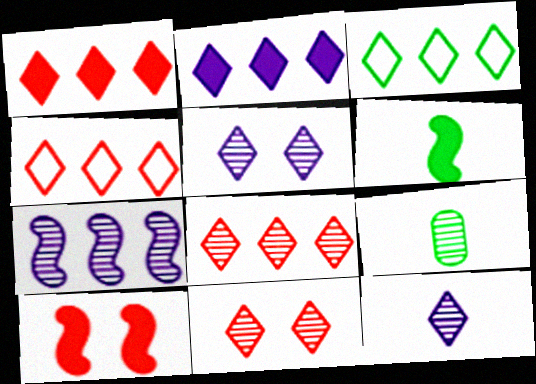[[1, 4, 8], 
[2, 3, 8], 
[7, 9, 11]]